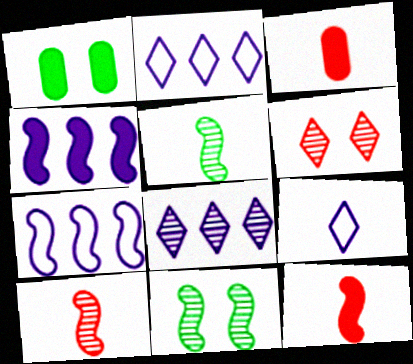[[1, 2, 10], 
[2, 3, 11], 
[3, 5, 9], 
[7, 11, 12]]